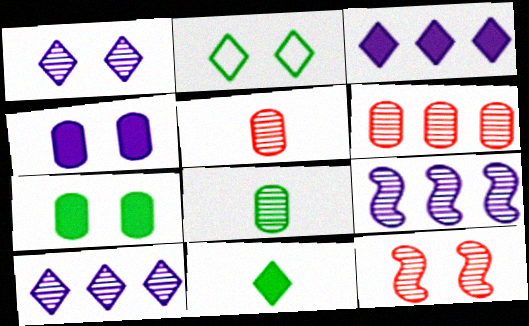[[2, 4, 12], 
[8, 10, 12]]